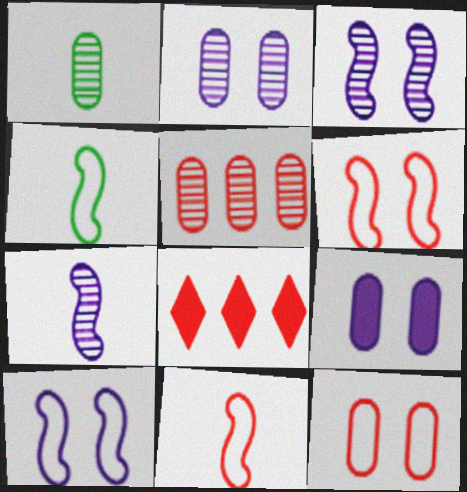[[1, 2, 5], 
[1, 8, 10], 
[2, 4, 8]]